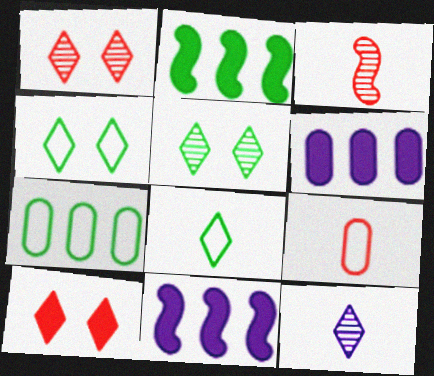[[3, 4, 6], 
[5, 9, 11]]